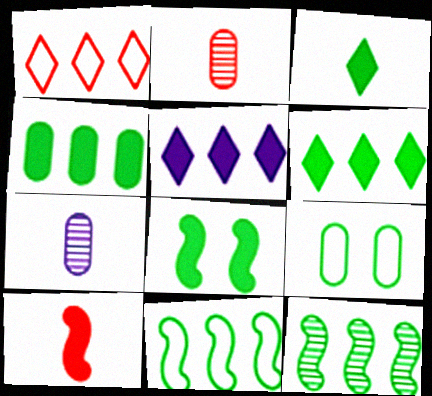[[1, 7, 8], 
[3, 4, 8], 
[3, 9, 12]]